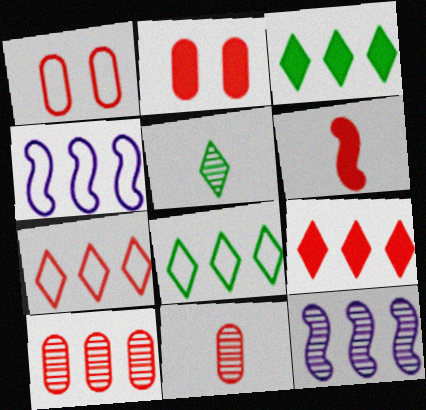[[2, 4, 5], 
[2, 6, 9], 
[3, 4, 10]]